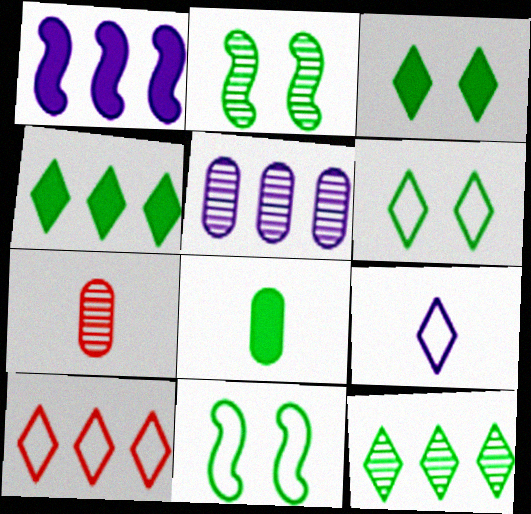[[1, 6, 7], 
[6, 9, 10], 
[8, 11, 12]]